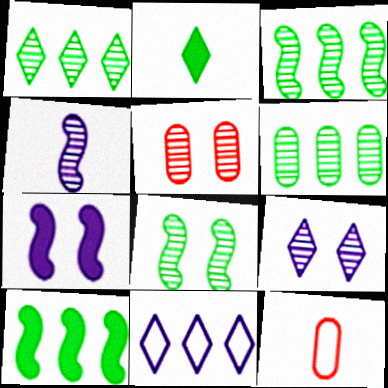[[1, 3, 6], 
[1, 4, 5], 
[1, 7, 12], 
[2, 4, 12], 
[5, 8, 9], 
[9, 10, 12]]